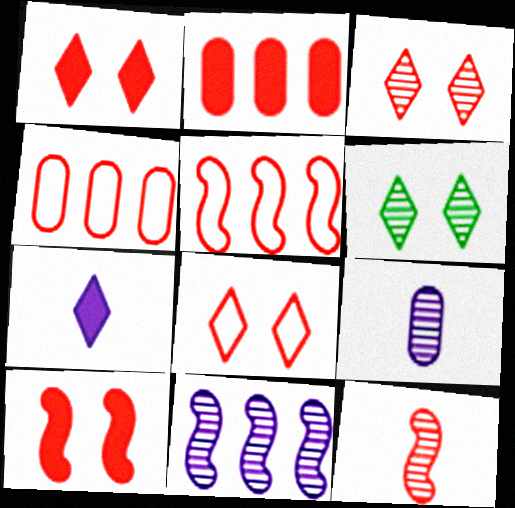[[1, 3, 8], 
[1, 4, 12], 
[2, 8, 12], 
[5, 10, 12]]